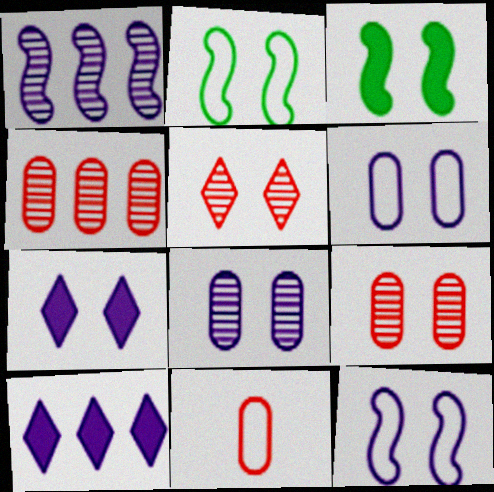[[2, 7, 9], 
[3, 5, 6], 
[7, 8, 12]]